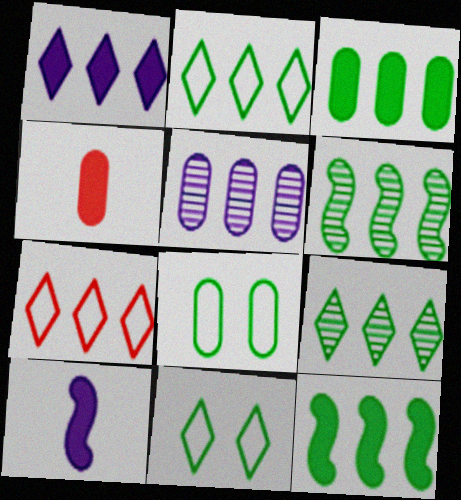[[1, 7, 9], 
[2, 3, 6], 
[4, 5, 8], 
[5, 7, 12]]